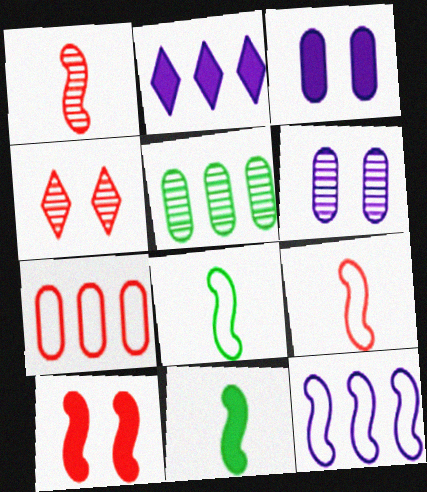[]